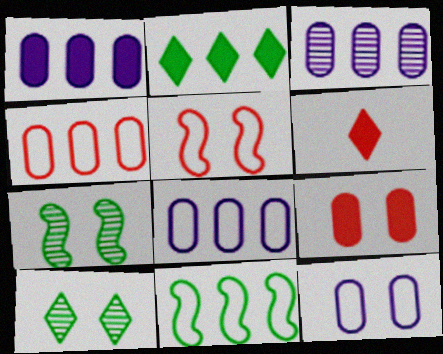[[1, 3, 8], 
[6, 7, 8]]